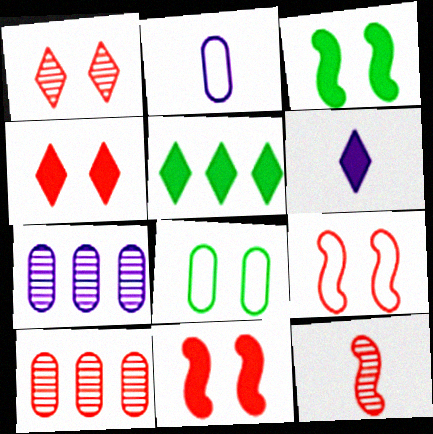[[1, 10, 12], 
[4, 5, 6]]